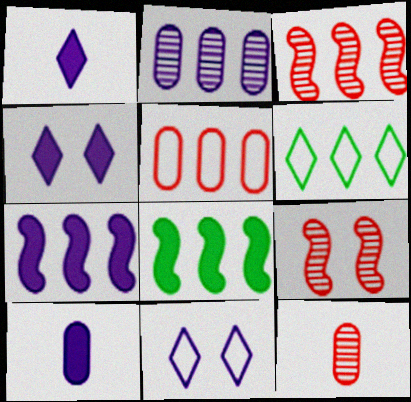[[4, 7, 10], 
[6, 9, 10], 
[8, 11, 12]]